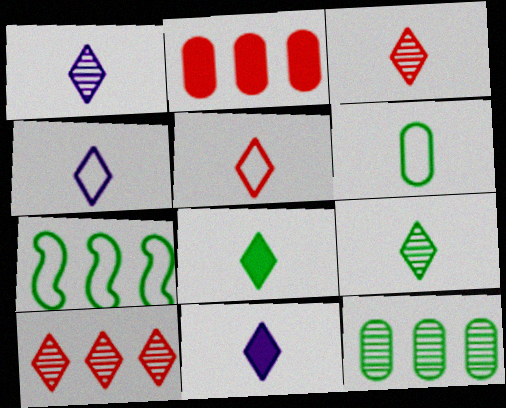[[1, 3, 9], 
[1, 4, 11], 
[1, 5, 8], 
[3, 4, 8], 
[5, 9, 11]]